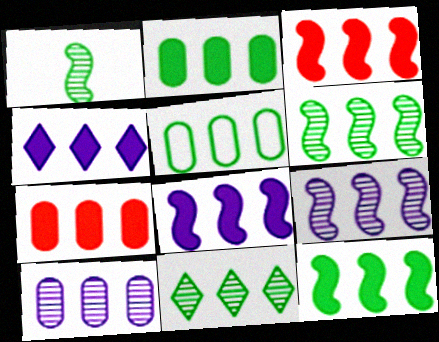[[2, 3, 4], 
[3, 8, 12], 
[4, 7, 12], 
[5, 7, 10], 
[5, 11, 12]]